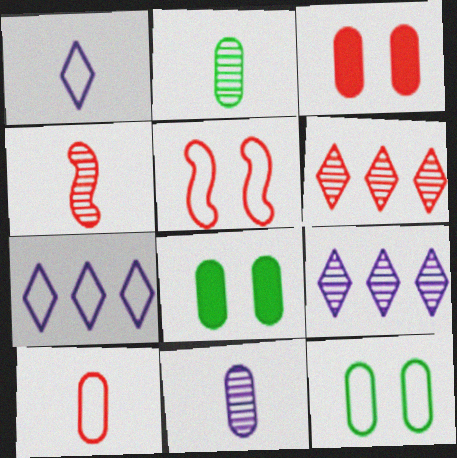[[4, 7, 8]]